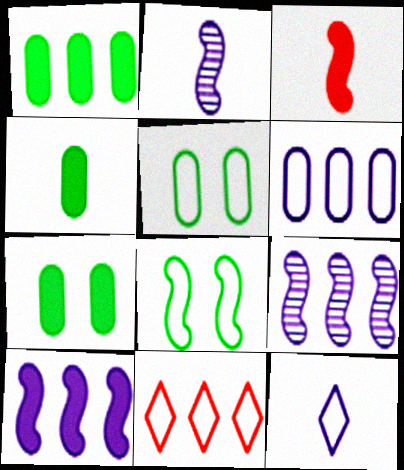[[1, 4, 7], 
[1, 9, 11], 
[2, 7, 11], 
[3, 8, 9]]